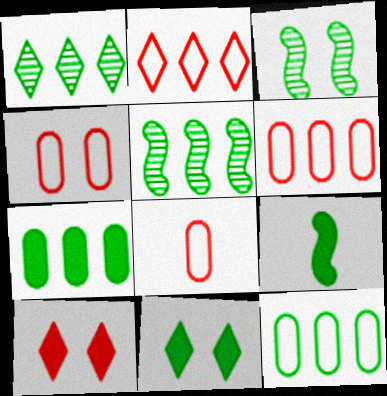[[4, 6, 8], 
[7, 9, 11]]